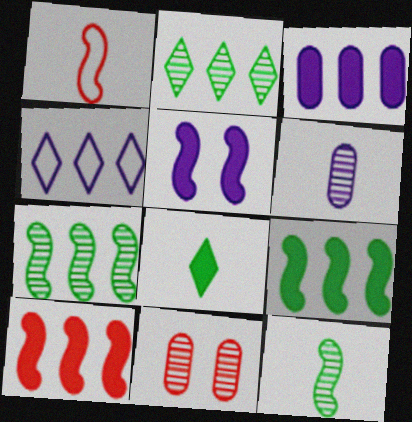[[1, 5, 7], 
[1, 6, 8], 
[4, 5, 6]]